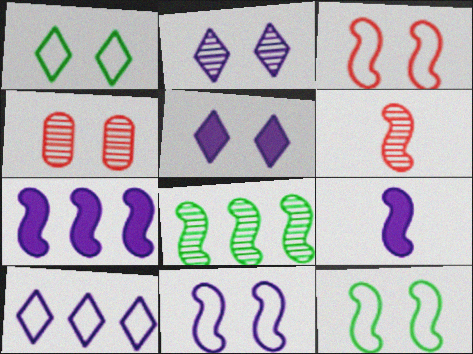[[3, 8, 9], 
[3, 11, 12], 
[4, 5, 12], 
[6, 7, 12]]